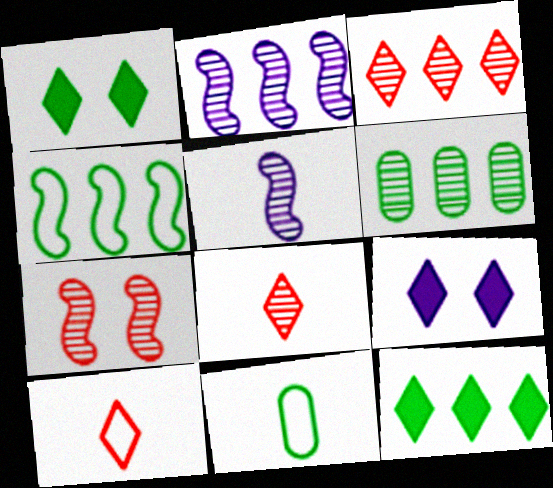[[2, 3, 6], 
[4, 6, 12]]